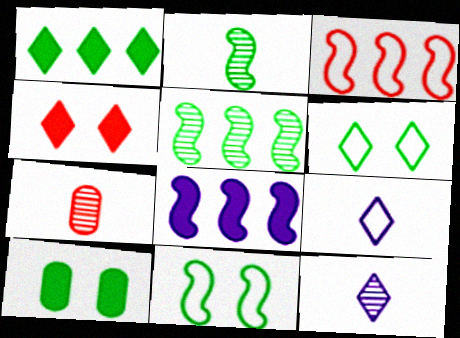[[2, 7, 12], 
[3, 4, 7], 
[3, 5, 8], 
[3, 10, 12], 
[6, 7, 8]]